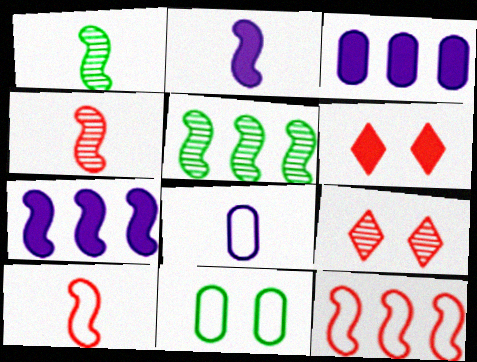[[1, 2, 10], 
[5, 6, 8], 
[5, 7, 12]]